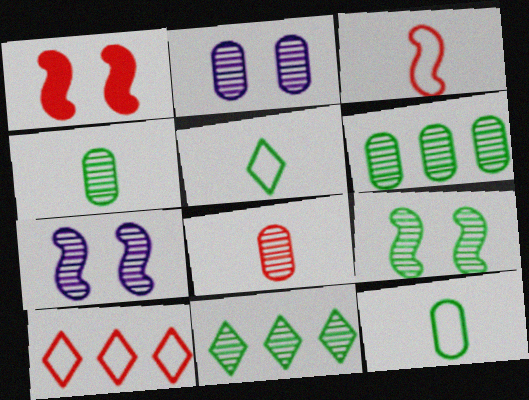[[1, 8, 10], 
[2, 6, 8], 
[4, 9, 11], 
[7, 8, 11]]